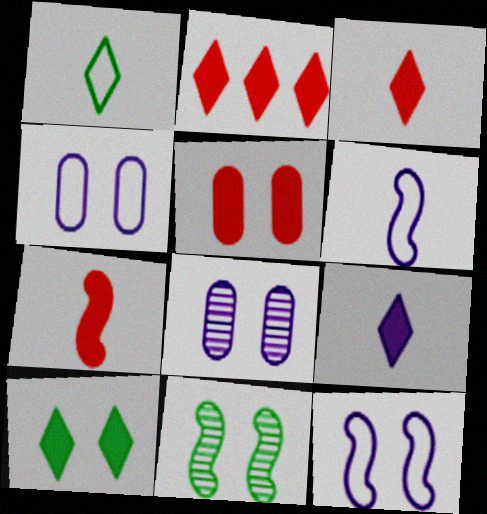[[2, 5, 7], 
[2, 9, 10]]